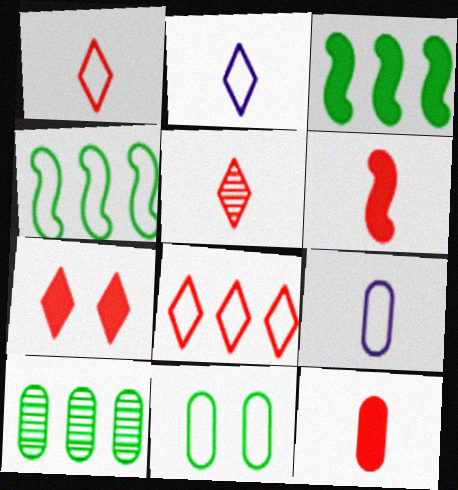[[5, 7, 8]]